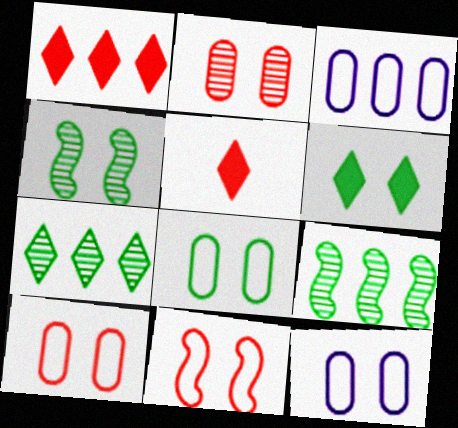[[1, 3, 9], 
[3, 4, 5], 
[4, 6, 8], 
[5, 9, 12], 
[8, 10, 12]]